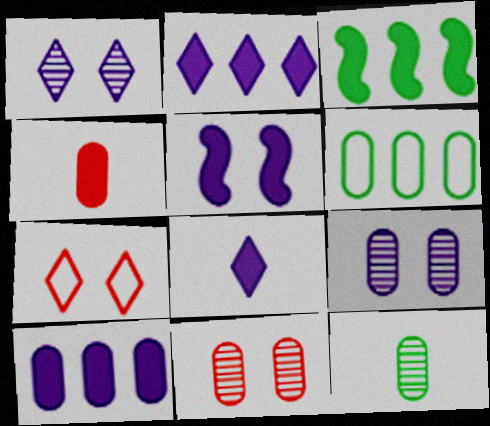[[4, 6, 9], 
[5, 8, 10]]